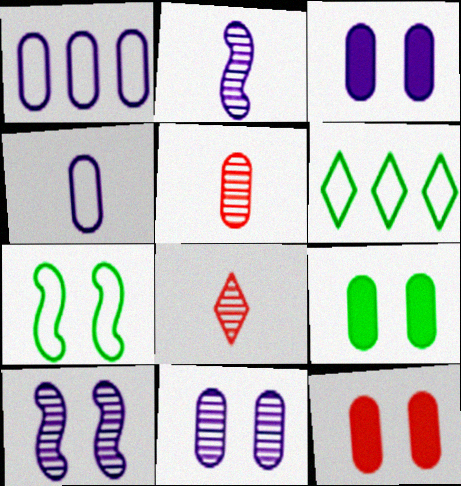[[1, 5, 9], 
[2, 6, 12], 
[3, 9, 12]]